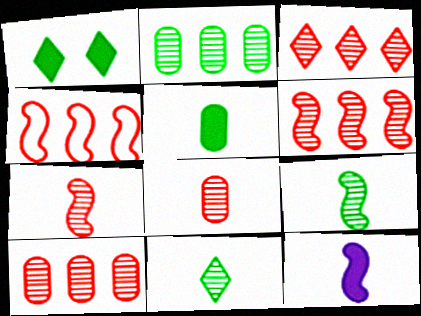[[3, 6, 10]]